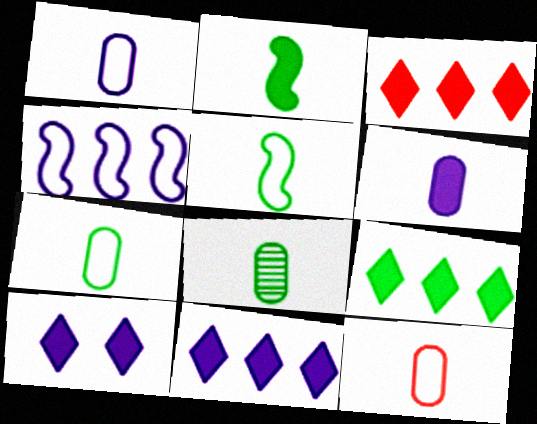[[1, 7, 12], 
[3, 9, 11], 
[6, 8, 12]]